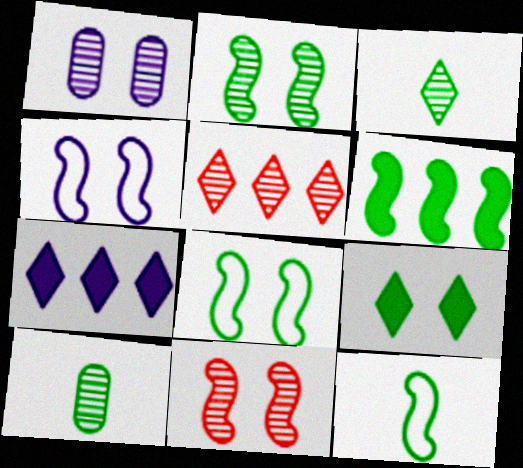[[2, 6, 12]]